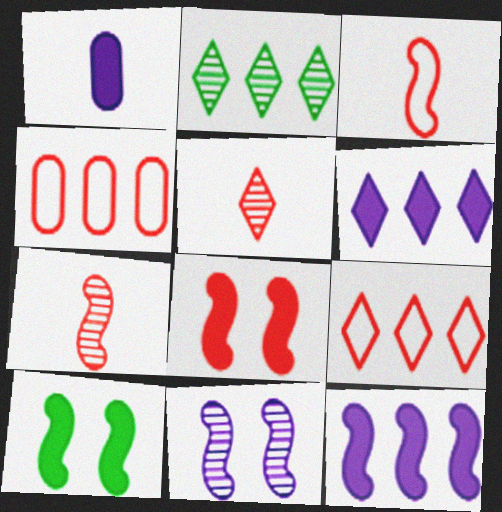[[2, 4, 12], 
[2, 6, 9], 
[4, 5, 8]]